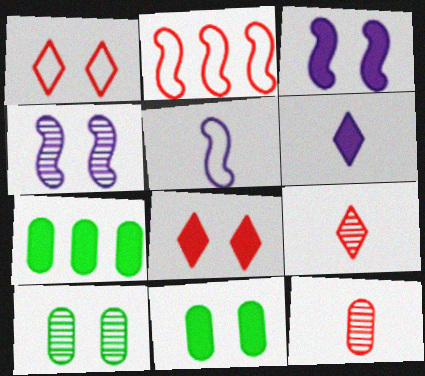[[1, 3, 10], 
[1, 4, 11], 
[2, 6, 10], 
[2, 8, 12], 
[3, 8, 11]]